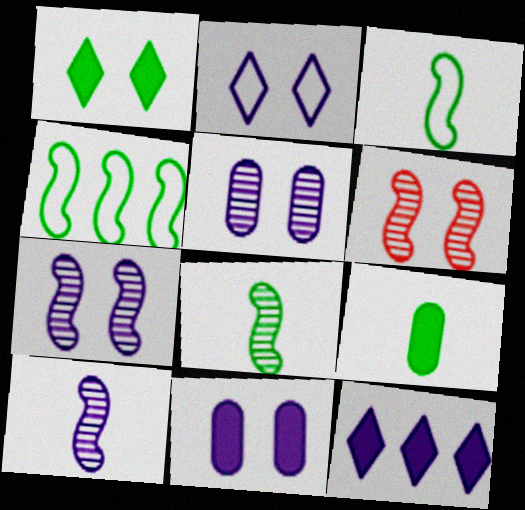[[2, 7, 11]]